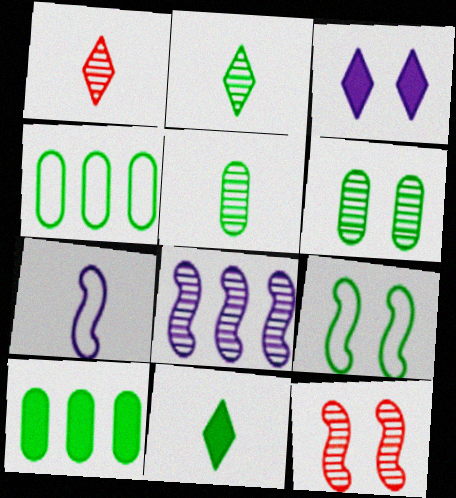[[1, 6, 8], 
[2, 9, 10]]